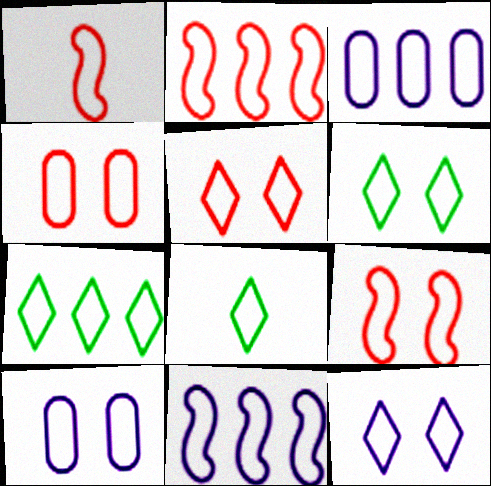[[1, 2, 9], 
[1, 3, 6], 
[1, 7, 10], 
[2, 3, 7], 
[2, 8, 10], 
[3, 8, 9], 
[4, 5, 9], 
[4, 8, 11], 
[5, 6, 12], 
[6, 7, 8], 
[6, 9, 10]]